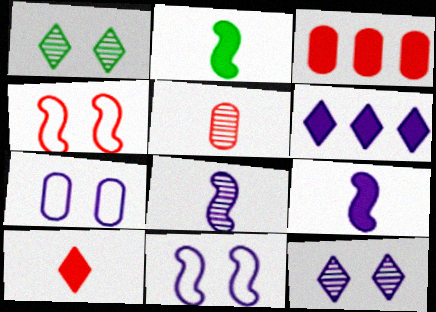[[6, 7, 8]]